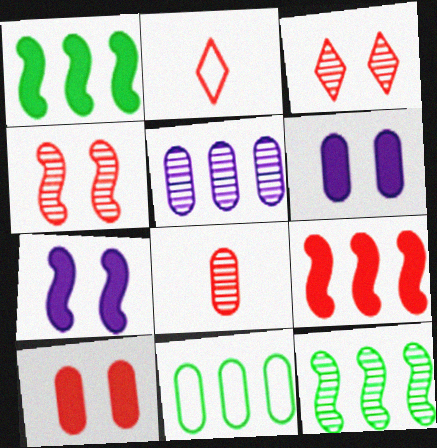[[2, 6, 12], 
[6, 8, 11]]